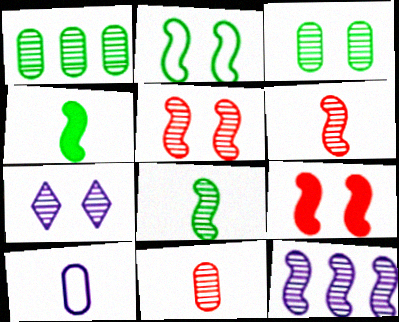[[1, 6, 7], 
[3, 5, 7], 
[5, 8, 12]]